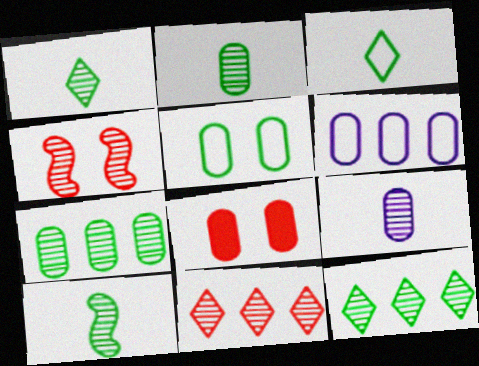[[1, 2, 10], 
[2, 6, 8], 
[4, 9, 12]]